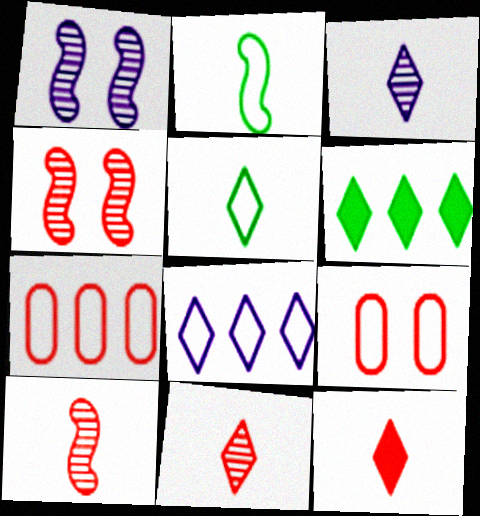[[2, 8, 9], 
[3, 5, 12], 
[4, 7, 12]]